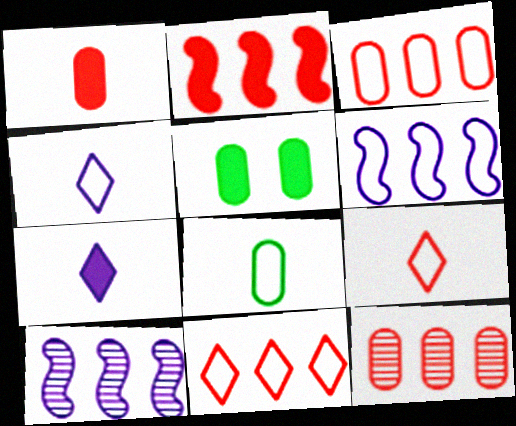[[2, 5, 7], 
[2, 11, 12], 
[5, 9, 10]]